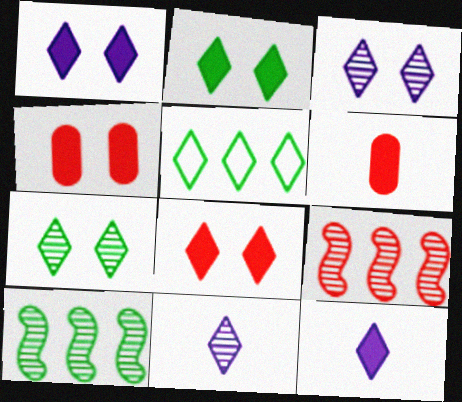[[1, 2, 8], 
[5, 8, 11]]